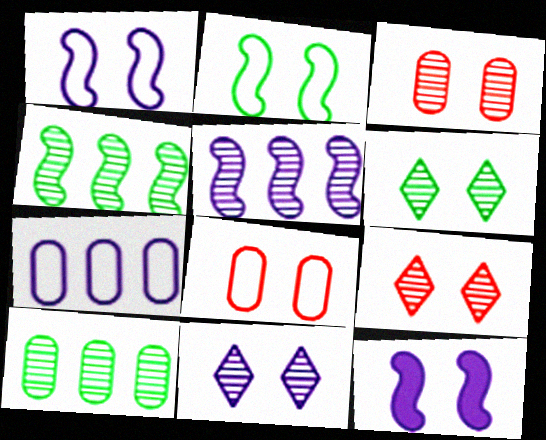[[6, 8, 12], 
[6, 9, 11]]